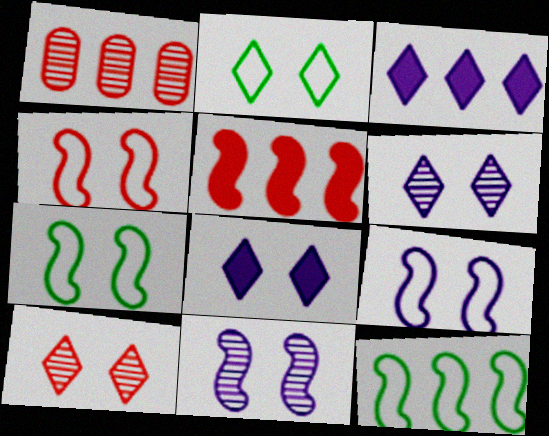[[1, 3, 12], 
[2, 8, 10], 
[4, 7, 9]]